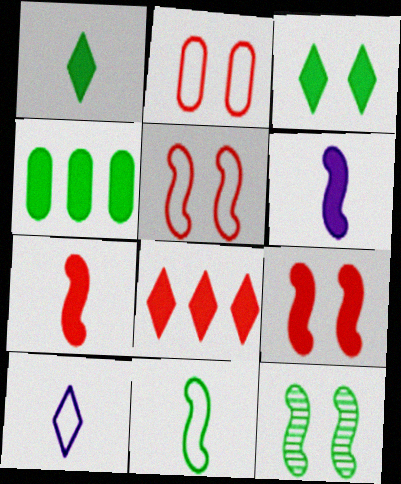[]